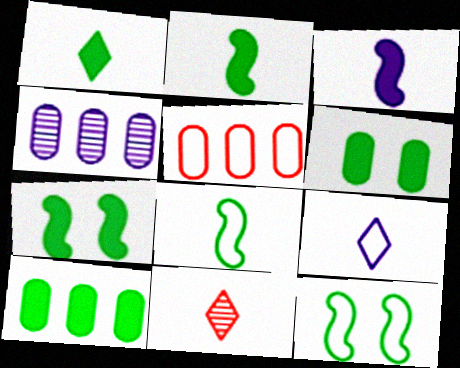[[1, 7, 10], 
[1, 9, 11], 
[4, 5, 10], 
[5, 9, 12]]